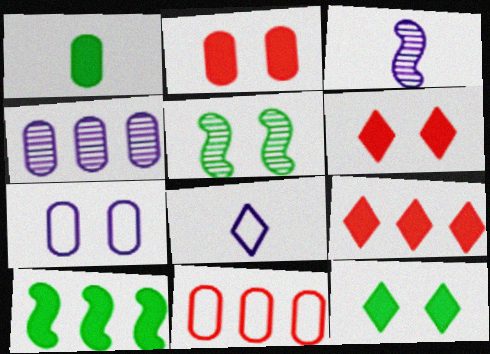[[1, 10, 12], 
[3, 11, 12], 
[5, 6, 7]]